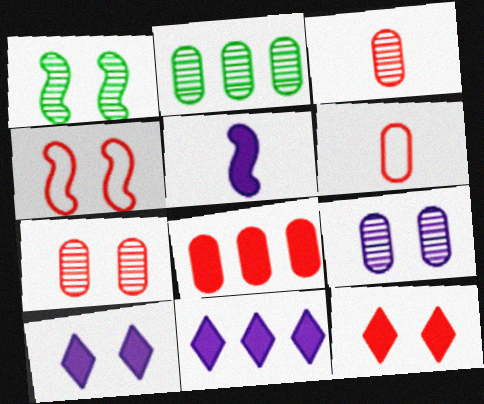[[1, 6, 11], 
[2, 3, 9], 
[4, 7, 12], 
[6, 7, 8]]